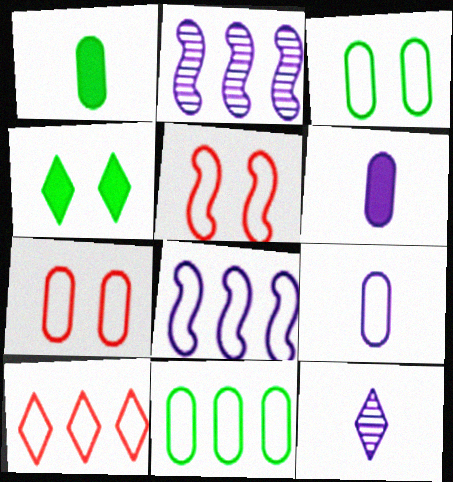[[4, 10, 12], 
[7, 9, 11], 
[8, 10, 11]]